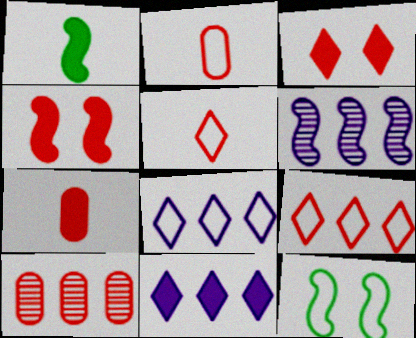[[2, 8, 12], 
[4, 5, 10]]